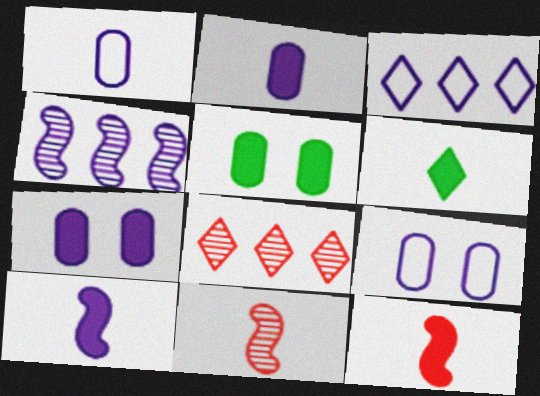[[1, 6, 11], 
[2, 6, 12], 
[3, 5, 11]]